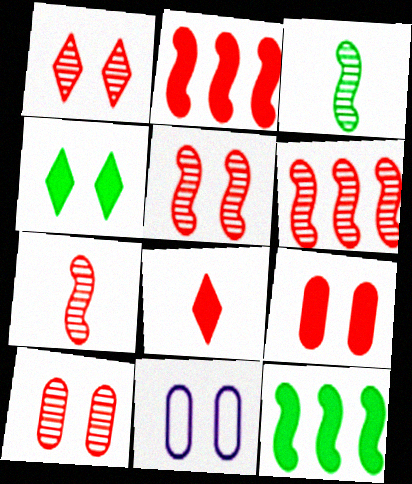[[1, 5, 10], 
[2, 8, 9], 
[4, 5, 11], 
[5, 6, 7]]